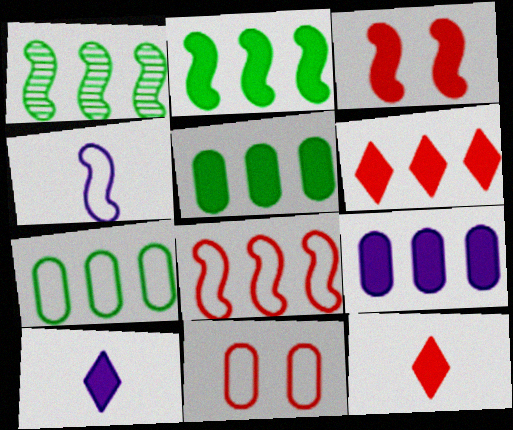[[1, 3, 4], 
[1, 10, 11], 
[2, 6, 9], 
[3, 5, 10]]